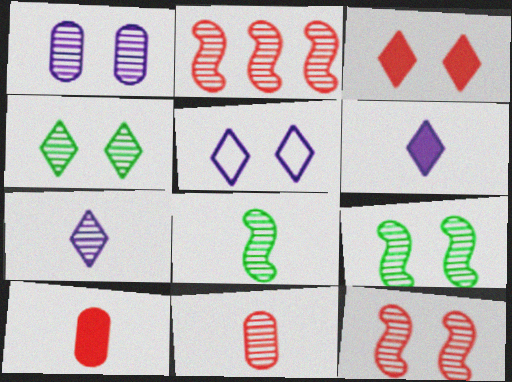[[1, 4, 12], 
[3, 4, 5], 
[7, 8, 11]]